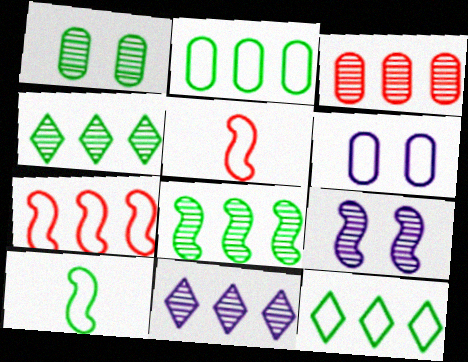[[3, 8, 11], 
[5, 6, 12]]